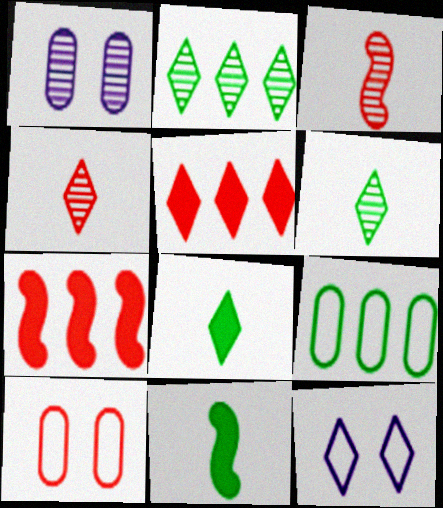[[1, 2, 3], 
[3, 5, 10], 
[4, 7, 10], 
[5, 6, 12]]